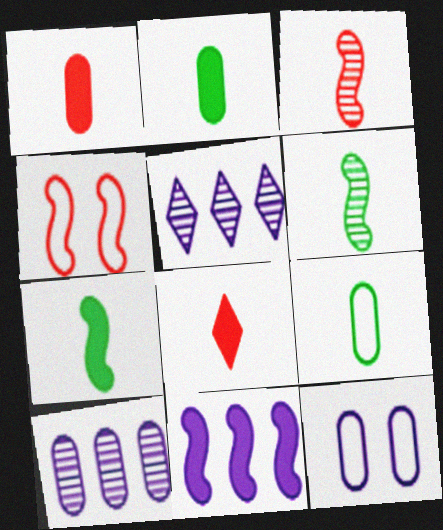[[2, 4, 5], 
[4, 6, 11]]